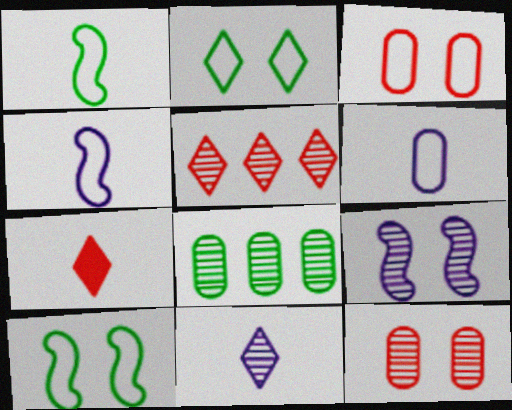[]